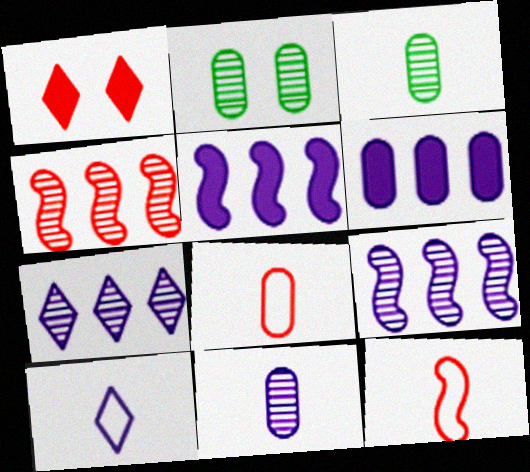[[1, 4, 8], 
[2, 6, 8]]